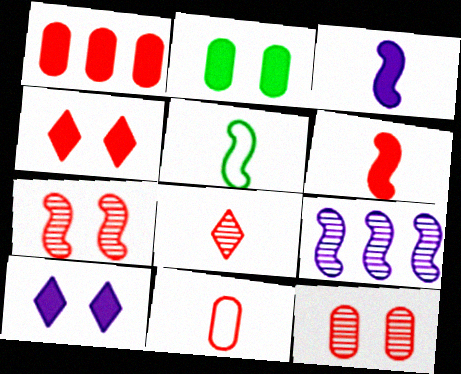[[1, 4, 6], 
[1, 11, 12], 
[6, 8, 11]]